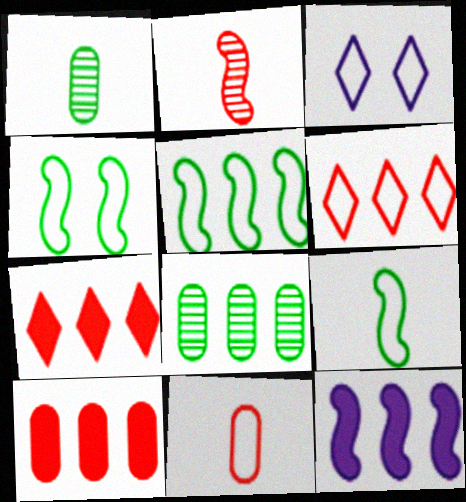[[2, 4, 12], 
[3, 5, 11], 
[4, 5, 9], 
[6, 8, 12]]